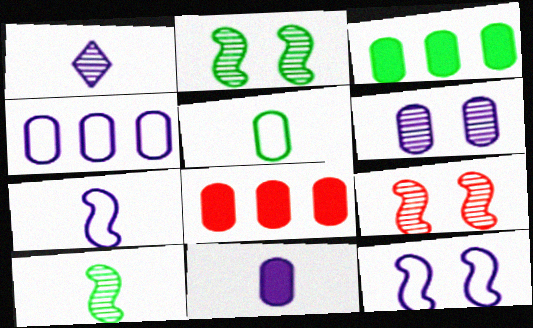[[1, 7, 11], 
[4, 6, 11], 
[5, 6, 8]]